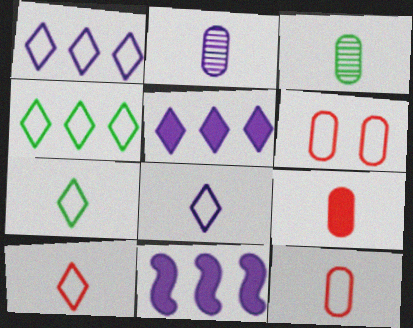[[7, 8, 10]]